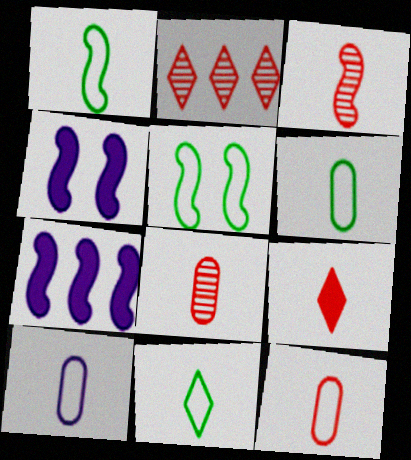[[1, 6, 11], 
[2, 4, 6], 
[3, 5, 7], 
[3, 9, 12], 
[6, 10, 12]]